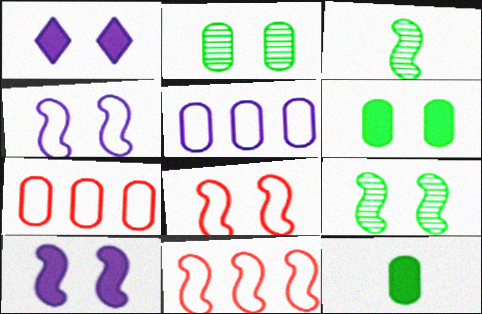[[1, 2, 8], 
[1, 3, 7], 
[3, 10, 11], 
[8, 9, 10]]